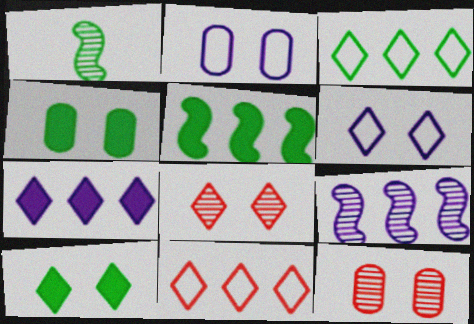[[1, 3, 4], 
[2, 4, 12], 
[6, 8, 10]]